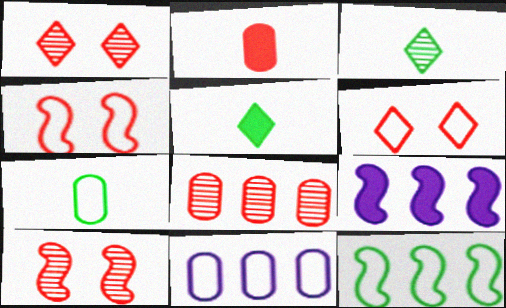[[1, 7, 9], 
[5, 10, 11]]